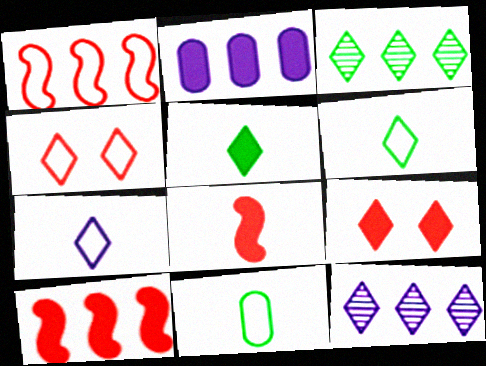[[1, 2, 3], 
[3, 7, 9], 
[4, 5, 12], 
[6, 9, 12]]